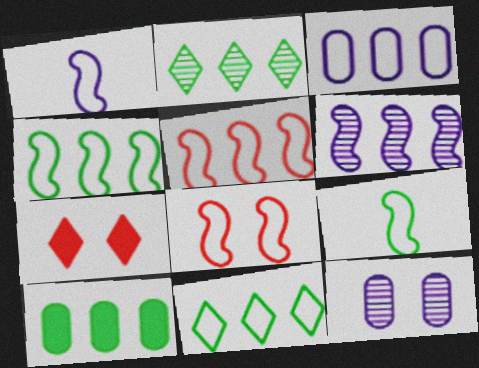[[1, 4, 8], 
[2, 4, 10], 
[3, 5, 11]]